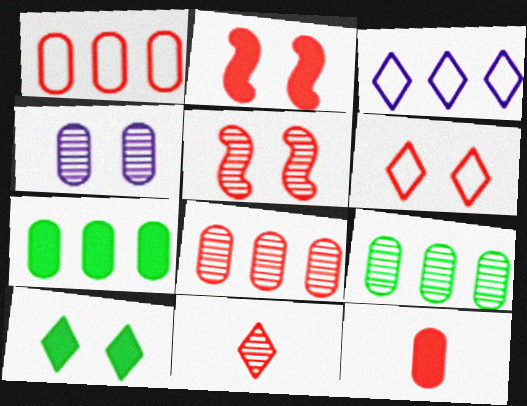[[1, 2, 11], 
[3, 10, 11], 
[5, 8, 11]]